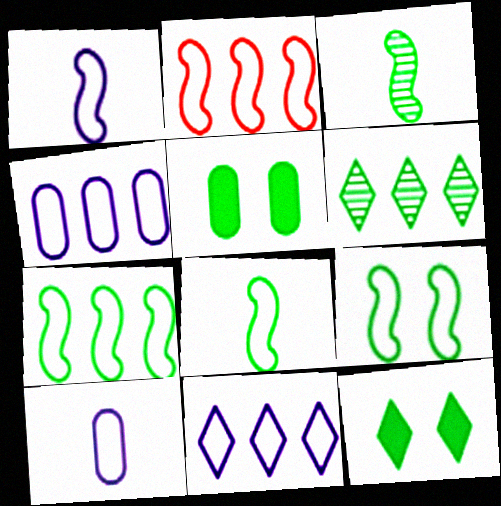[[1, 2, 9], 
[5, 6, 8], 
[7, 8, 9]]